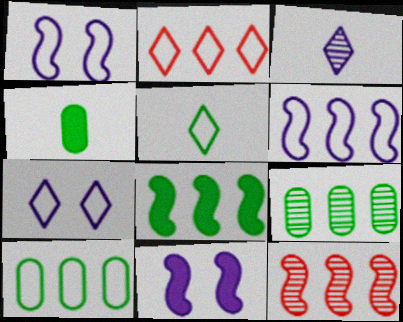[[2, 5, 7], 
[2, 6, 10], 
[4, 7, 12], 
[6, 8, 12]]